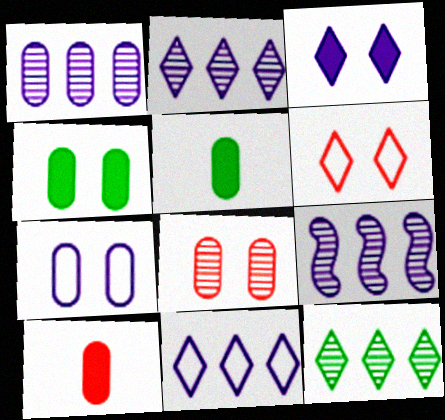[[1, 2, 9], 
[4, 7, 8], 
[5, 6, 9]]